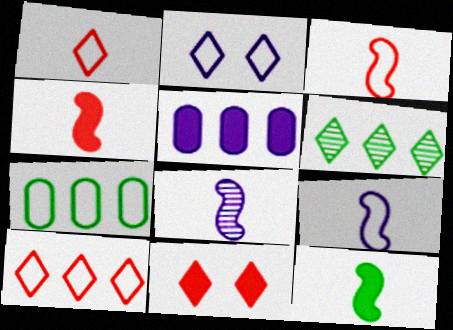[[2, 3, 7], 
[2, 5, 8], 
[3, 8, 12], 
[5, 11, 12], 
[7, 8, 11]]